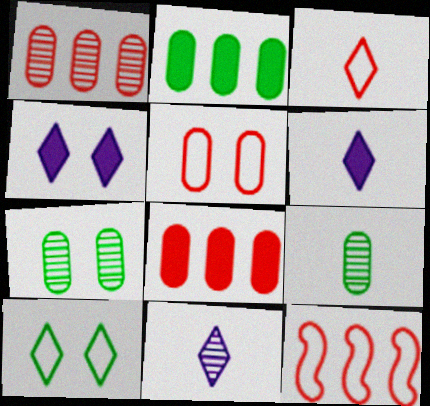[[3, 5, 12], 
[4, 9, 12], 
[6, 7, 12]]